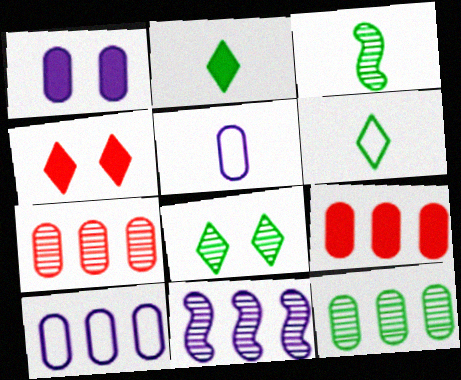[[3, 4, 10], 
[3, 8, 12], 
[9, 10, 12]]